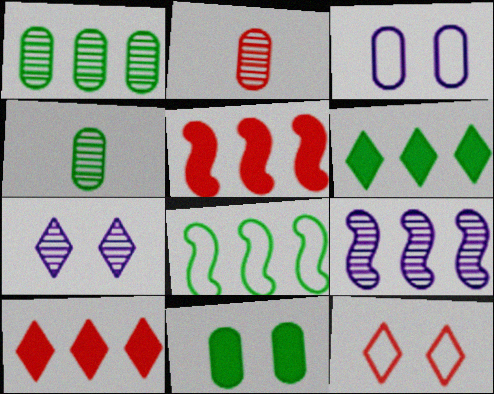[[1, 6, 8], 
[2, 5, 12], 
[5, 8, 9]]